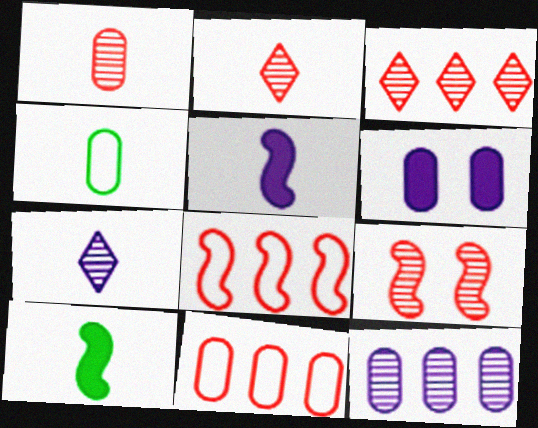[[1, 3, 9], 
[2, 4, 5]]